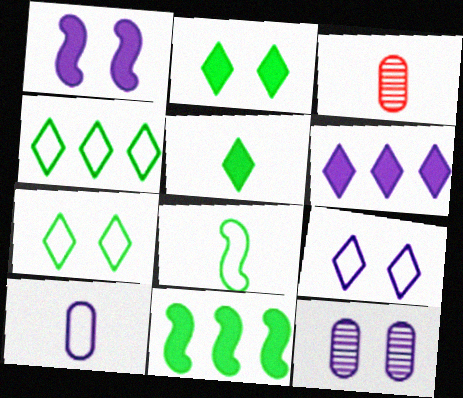[[1, 3, 4], 
[1, 9, 12], 
[3, 9, 11]]